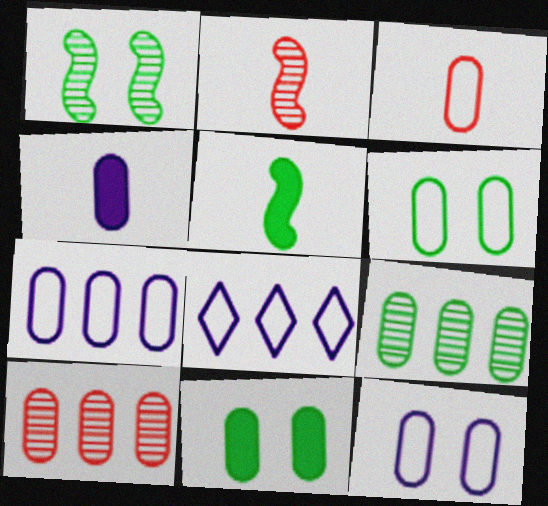[[2, 8, 11], 
[3, 6, 7], 
[4, 6, 10]]